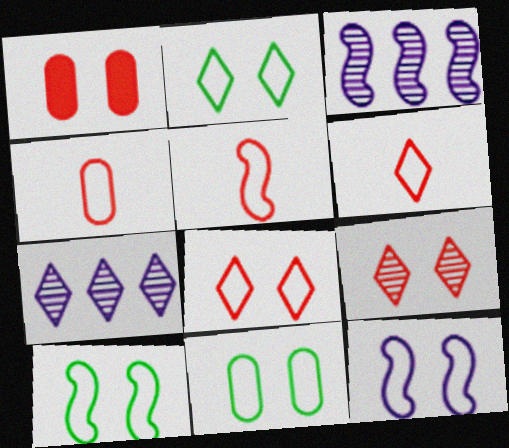[[2, 10, 11], 
[4, 5, 6], 
[8, 11, 12]]